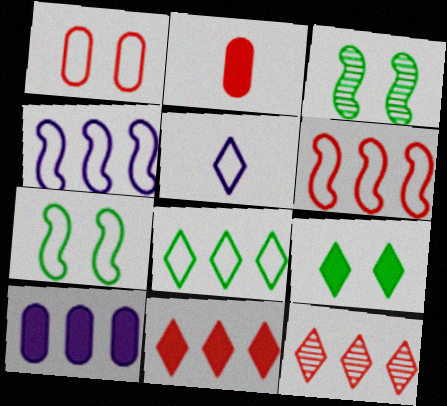[[5, 9, 12]]